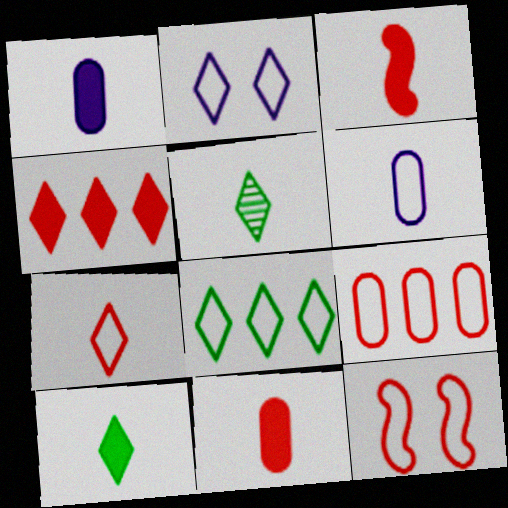[[1, 3, 10], 
[2, 4, 5], 
[2, 7, 8], 
[3, 5, 6], 
[6, 8, 12], 
[7, 9, 12]]